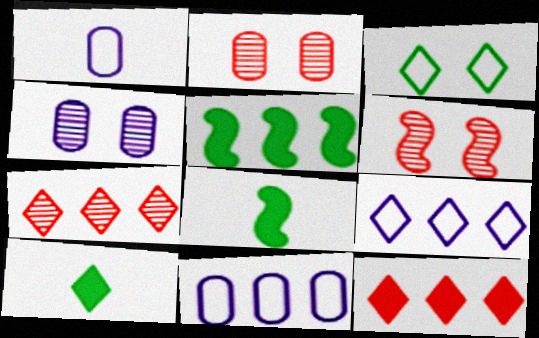[[2, 8, 9], 
[5, 7, 11], 
[6, 10, 11]]